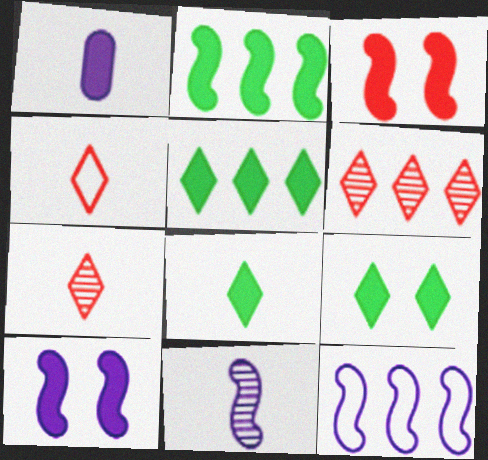[[1, 3, 5], 
[5, 8, 9], 
[10, 11, 12]]